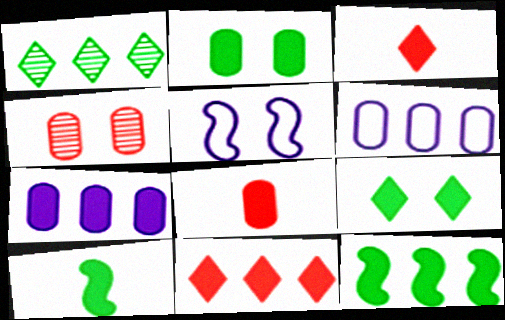[[1, 5, 8], 
[2, 7, 8], 
[4, 5, 9], 
[7, 11, 12]]